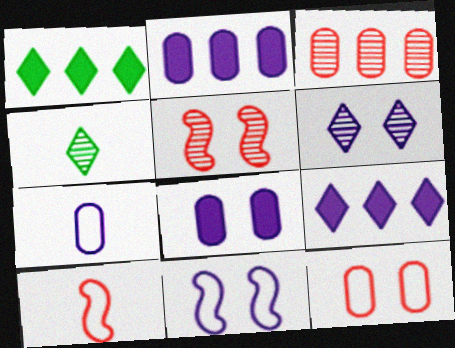[[1, 5, 7], 
[6, 8, 11]]